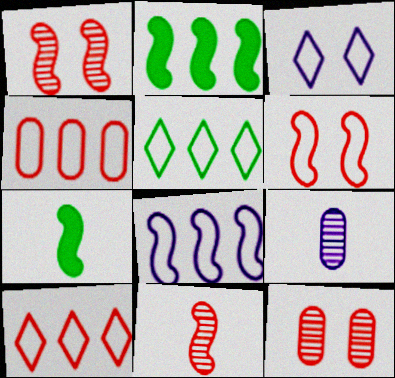[[1, 7, 8], 
[4, 5, 8]]